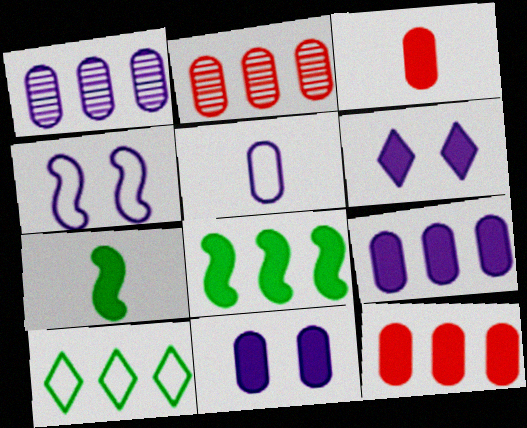[[1, 5, 11], 
[3, 6, 8], 
[6, 7, 12]]